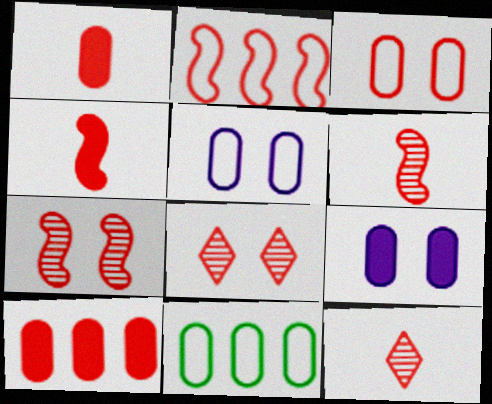[[1, 2, 8], 
[2, 4, 7]]